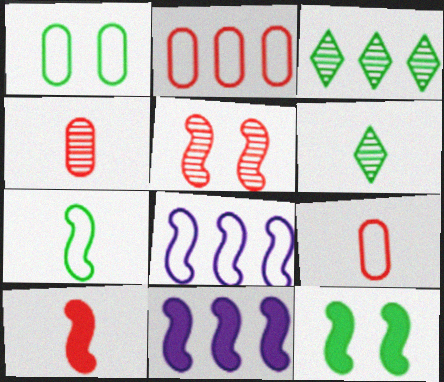[[2, 3, 11], 
[5, 7, 11], 
[10, 11, 12]]